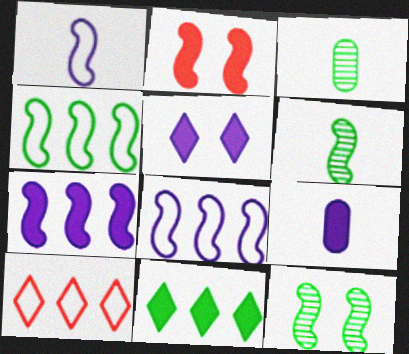[[2, 6, 8], 
[2, 9, 11], 
[5, 7, 9], 
[9, 10, 12]]